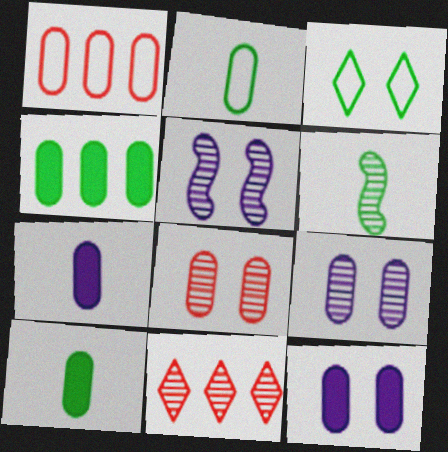[[1, 9, 10], 
[3, 4, 6], 
[6, 9, 11]]